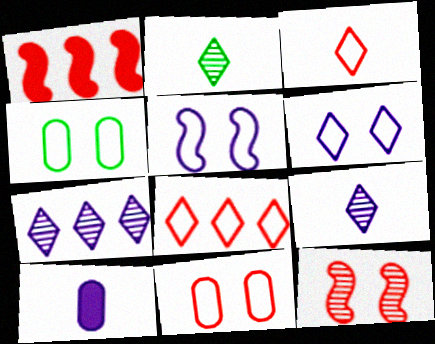[[1, 4, 9], 
[5, 7, 10]]